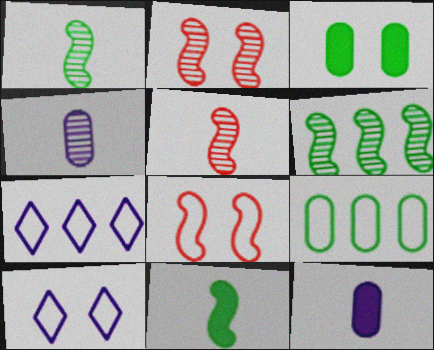[[2, 3, 10], 
[3, 5, 7]]